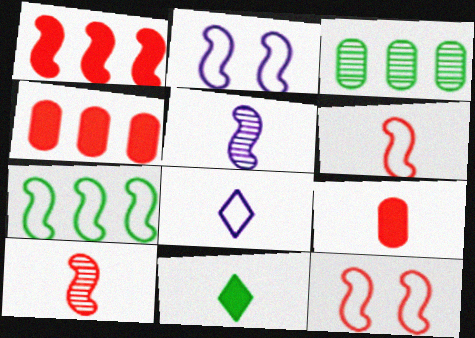[[1, 10, 12], 
[2, 6, 7]]